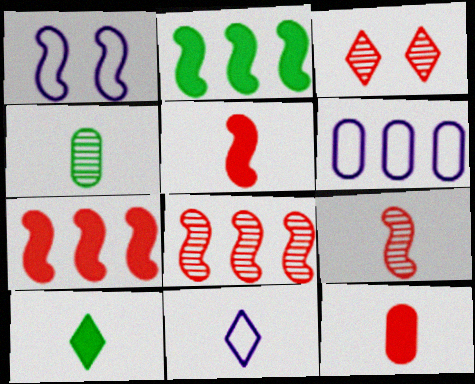[[1, 2, 9], 
[1, 6, 11], 
[4, 5, 11]]